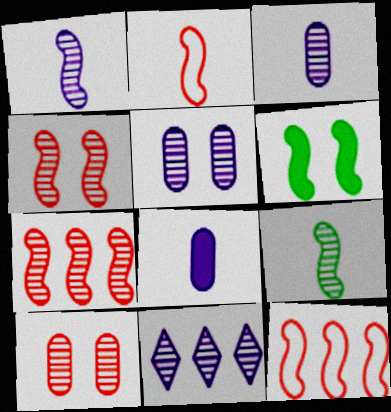[[1, 5, 11], 
[1, 6, 12], 
[9, 10, 11]]